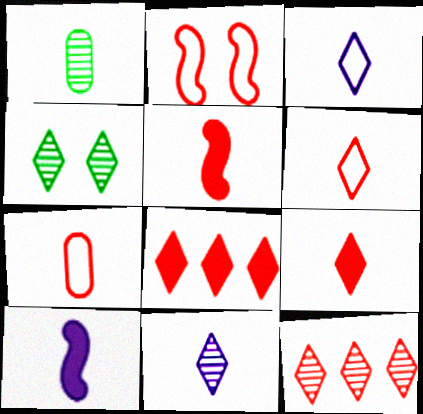[[1, 3, 5], 
[1, 6, 10], 
[3, 4, 8], 
[4, 11, 12]]